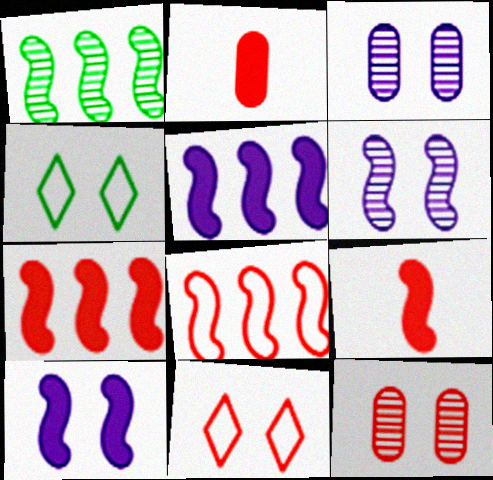[[1, 5, 8], 
[4, 10, 12]]